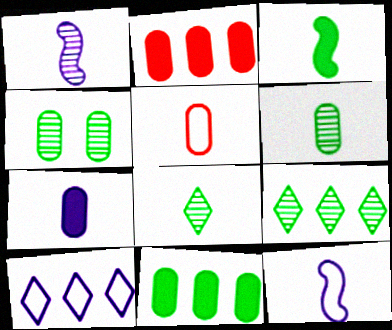[[5, 6, 7]]